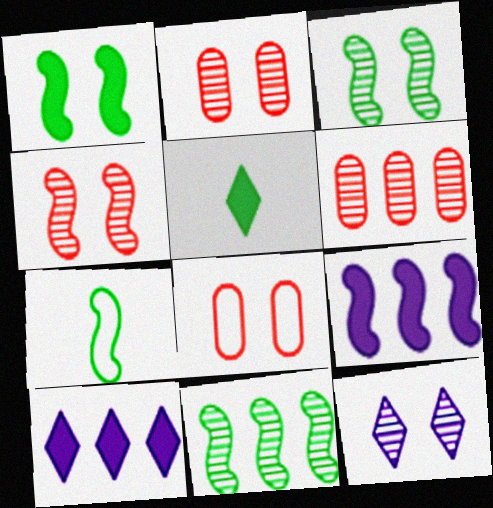[[1, 7, 11], 
[1, 8, 12], 
[2, 3, 12], 
[2, 7, 10], 
[4, 7, 9]]